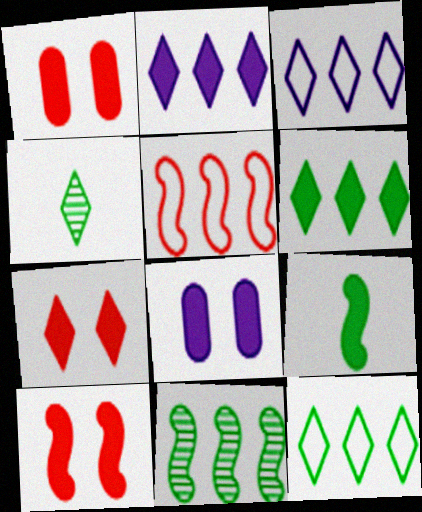[[1, 2, 9], 
[1, 7, 10], 
[3, 4, 7], 
[4, 5, 8]]